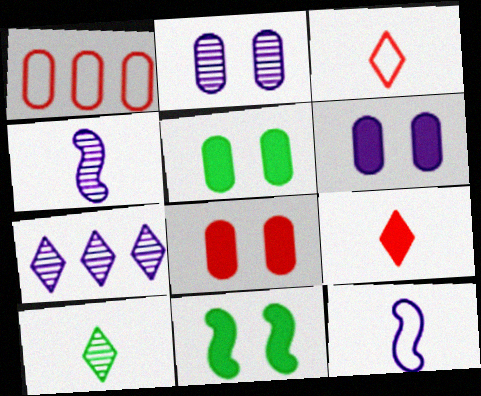[[2, 4, 7], 
[5, 6, 8], 
[6, 7, 12]]